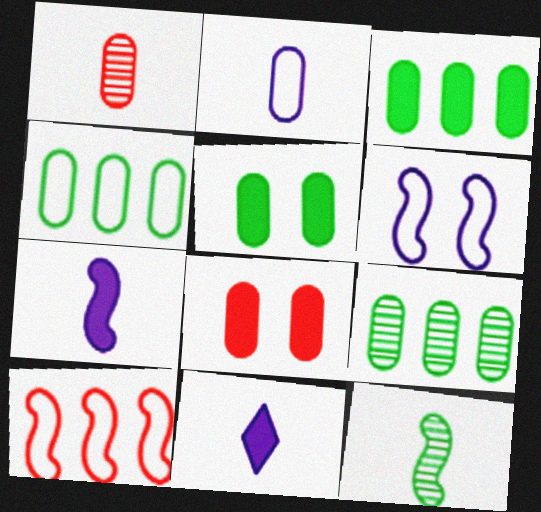[[2, 8, 9], 
[3, 4, 9]]